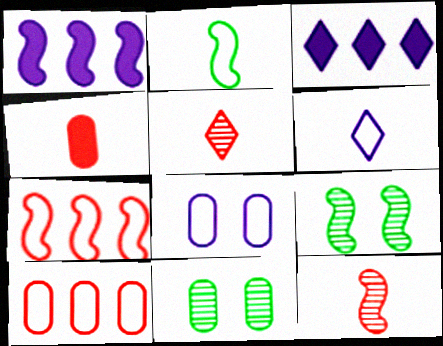[]